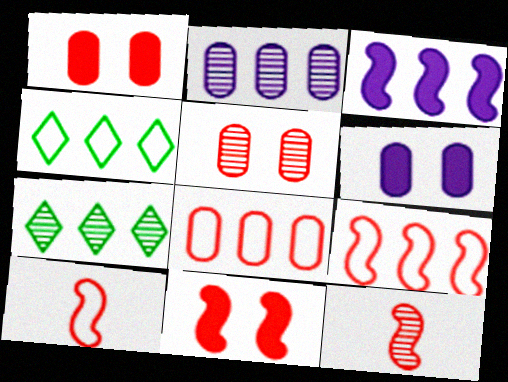[[3, 7, 8], 
[4, 6, 12], 
[6, 7, 10], 
[9, 11, 12]]